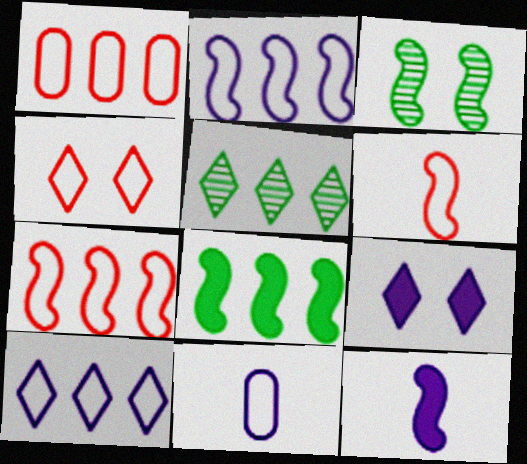[[1, 4, 6], 
[3, 7, 12]]